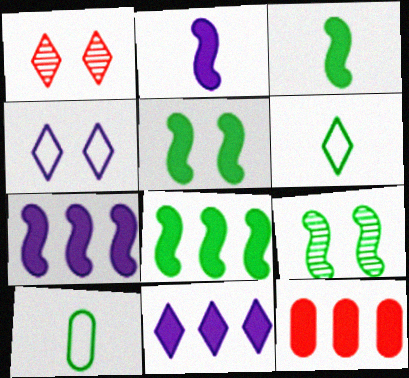[[1, 6, 11], 
[1, 7, 10], 
[3, 5, 8], 
[8, 11, 12]]